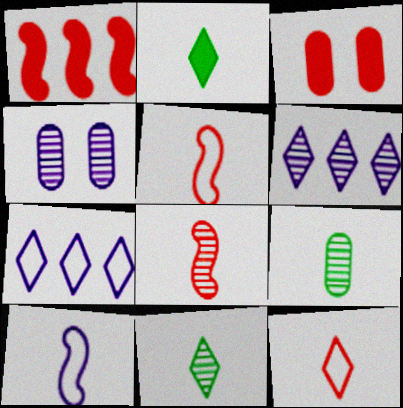[]